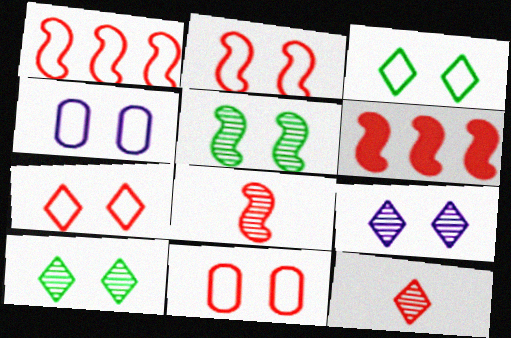[[2, 3, 4], 
[2, 6, 8], 
[2, 7, 11], 
[6, 11, 12]]